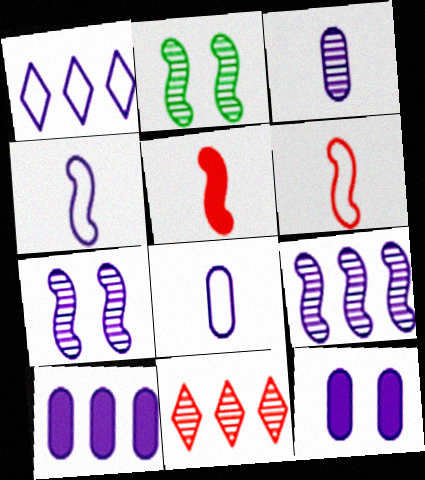[[1, 9, 10], 
[2, 3, 11]]